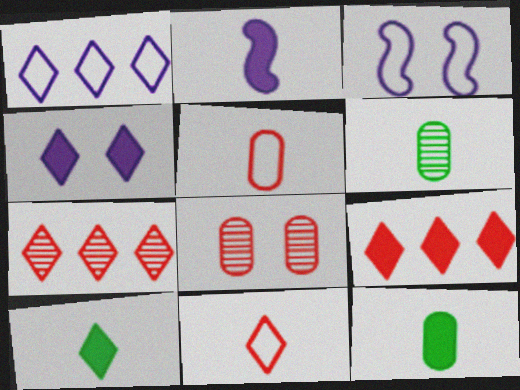[[2, 6, 11], 
[3, 6, 9], 
[3, 7, 12], 
[4, 9, 10]]